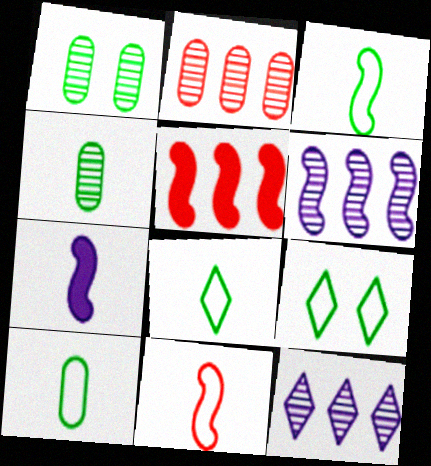[[2, 7, 9], 
[3, 8, 10]]